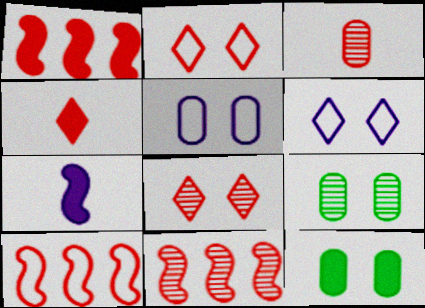[[1, 2, 3], 
[1, 10, 11], 
[3, 8, 11]]